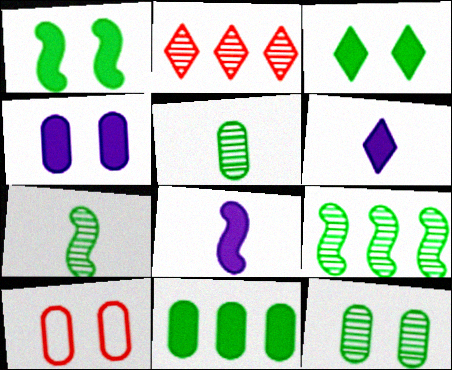[[4, 10, 12], 
[6, 9, 10]]